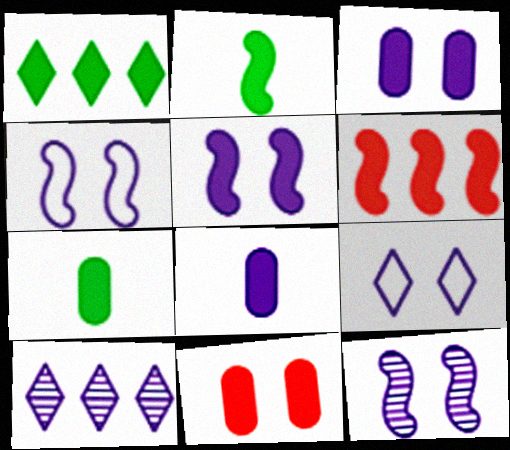[[2, 5, 6], 
[3, 9, 12], 
[4, 5, 12], 
[4, 8, 10]]